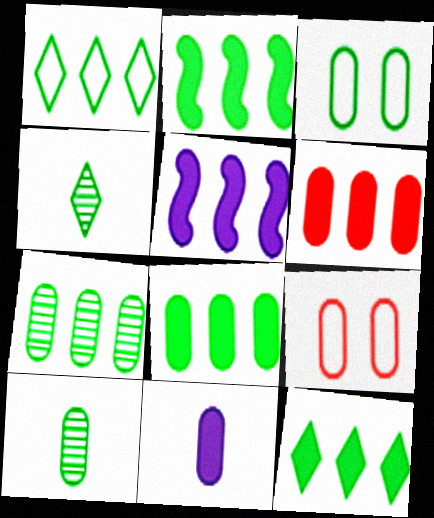[[1, 2, 7], 
[2, 3, 4], 
[2, 8, 12], 
[3, 8, 10], 
[4, 5, 9], 
[5, 6, 12], 
[7, 9, 11]]